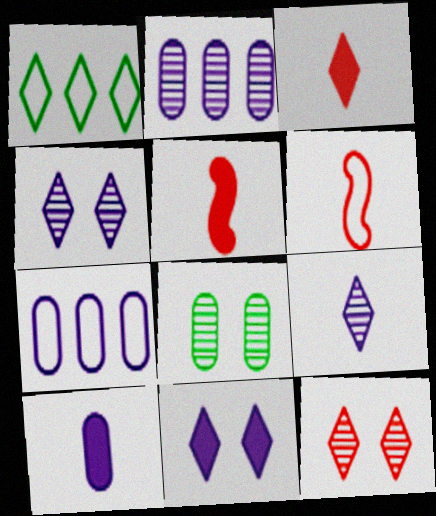[[1, 3, 4]]